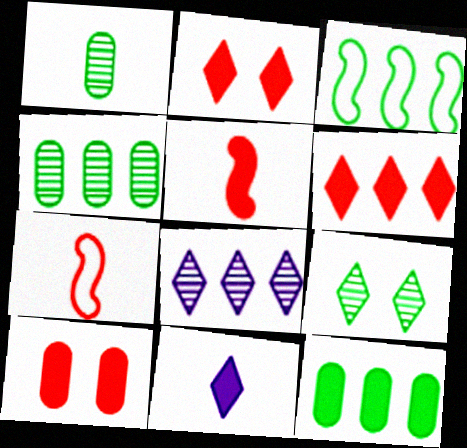[[1, 7, 11], 
[5, 6, 10]]